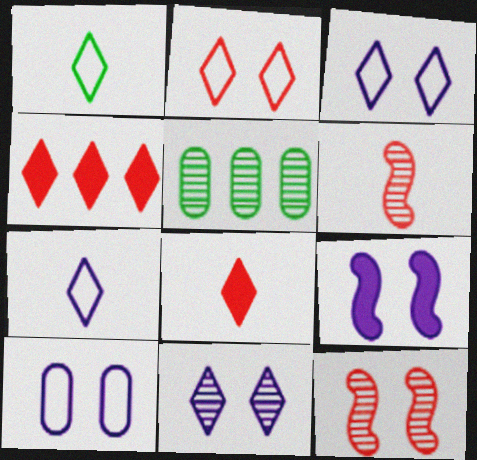[[1, 4, 11], 
[5, 6, 11], 
[9, 10, 11]]